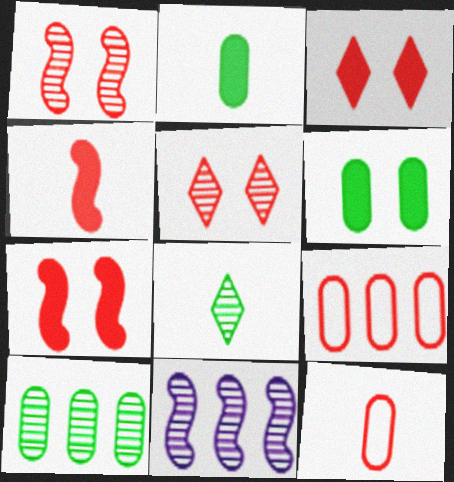[[4, 5, 9]]